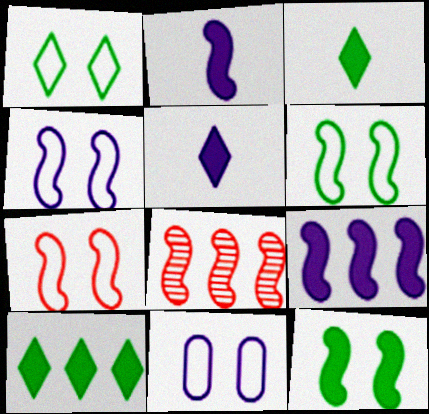[[1, 7, 11], 
[2, 6, 8], 
[3, 8, 11], 
[4, 6, 7]]